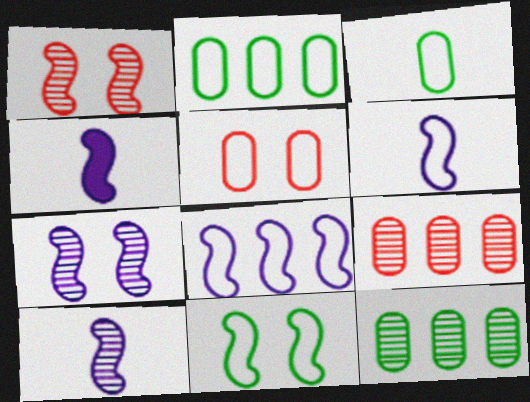[[4, 6, 10], 
[4, 7, 8]]